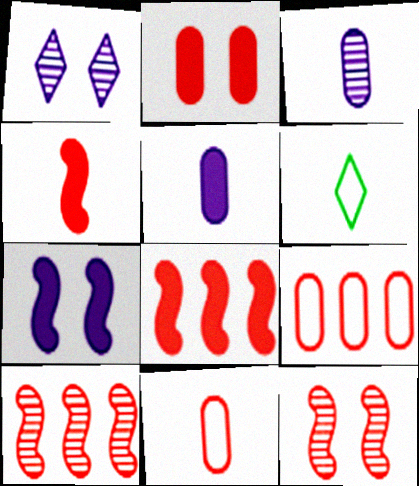[[3, 4, 6]]